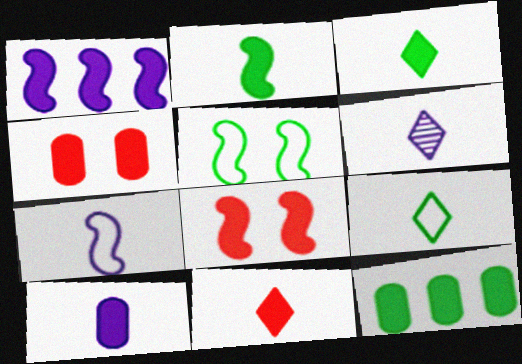[[1, 2, 8], 
[1, 3, 4], 
[2, 10, 11], 
[4, 10, 12], 
[6, 7, 10], 
[6, 9, 11]]